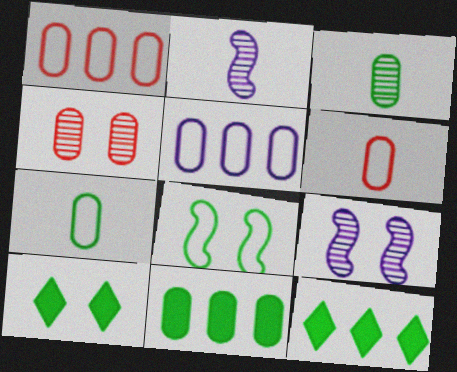[[1, 2, 10], 
[3, 8, 12], 
[6, 9, 12]]